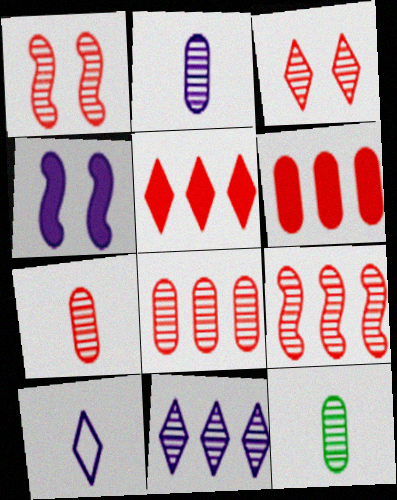[[1, 11, 12], 
[2, 7, 12], 
[3, 7, 9]]